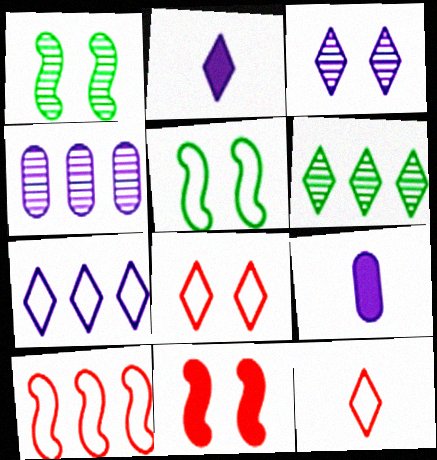[[2, 3, 7], 
[2, 6, 8]]